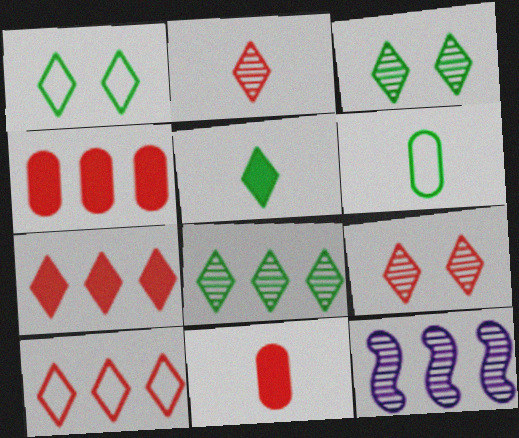[[1, 5, 8], 
[1, 11, 12]]